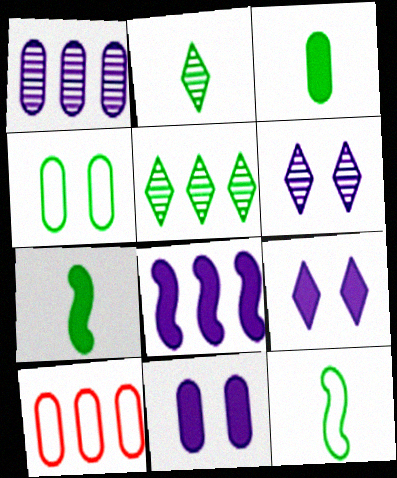[[2, 3, 12], 
[4, 5, 7], 
[5, 8, 10], 
[6, 7, 10]]